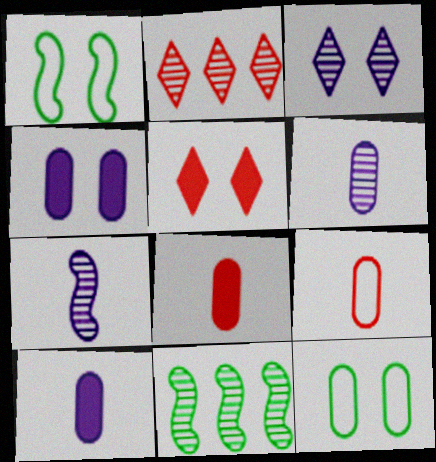[[1, 2, 10]]